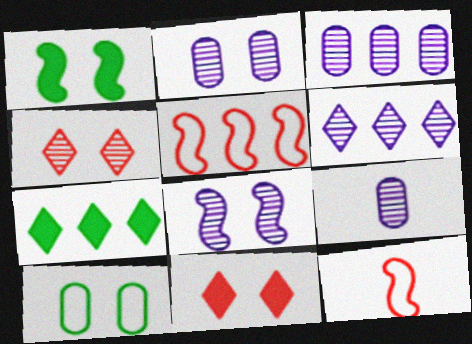[[2, 3, 9], 
[2, 7, 12], 
[3, 5, 7], 
[6, 8, 9], 
[8, 10, 11]]